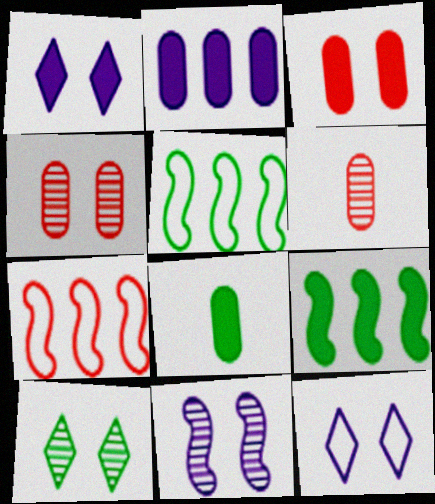[[1, 5, 6], 
[2, 3, 8], 
[4, 10, 11], 
[5, 8, 10], 
[6, 9, 12]]